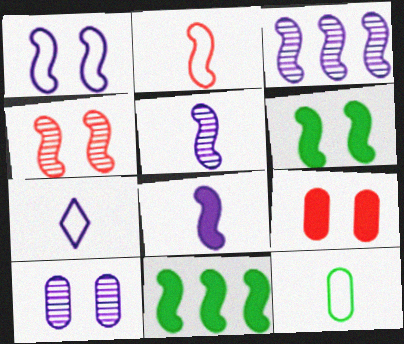[[1, 3, 8], 
[1, 4, 6], 
[2, 3, 6], 
[2, 7, 12]]